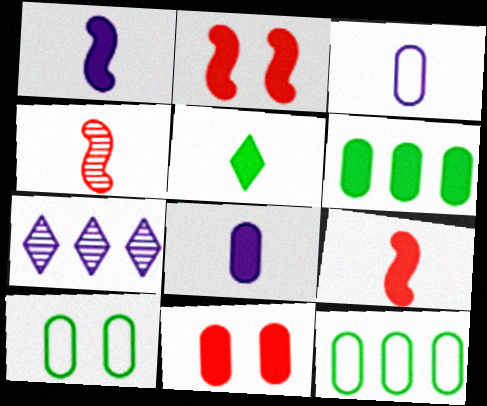[[3, 4, 5], 
[5, 8, 9], 
[6, 8, 11], 
[7, 9, 10]]